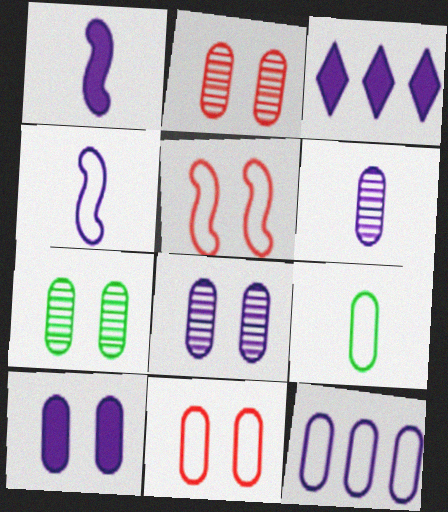[[1, 3, 10], 
[2, 7, 8], 
[3, 4, 8], 
[6, 10, 12], 
[7, 10, 11], 
[9, 11, 12]]